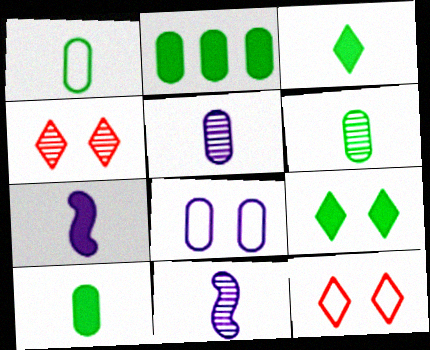[[1, 6, 10], 
[2, 11, 12]]